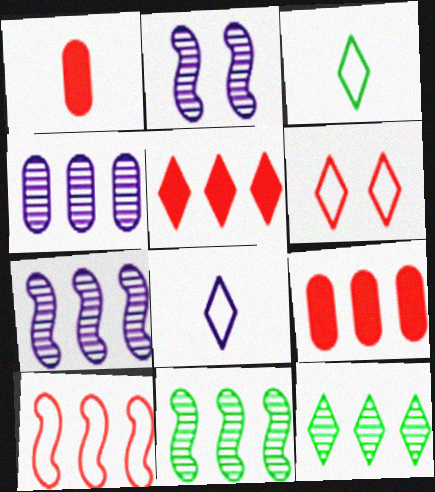[[2, 3, 9]]